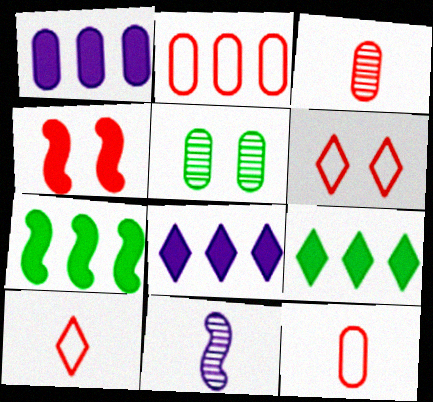[[1, 5, 12]]